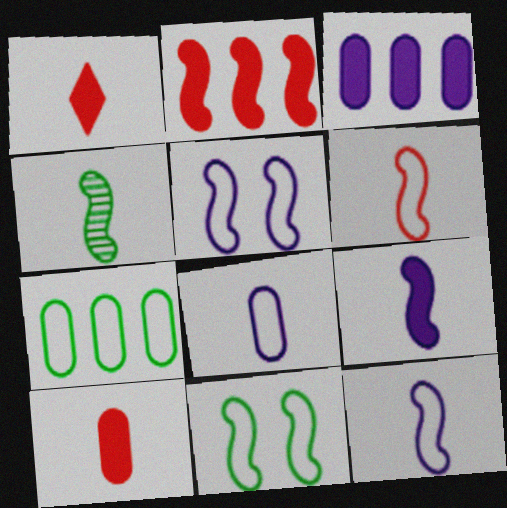[[1, 4, 8], 
[2, 4, 5], 
[4, 6, 9]]